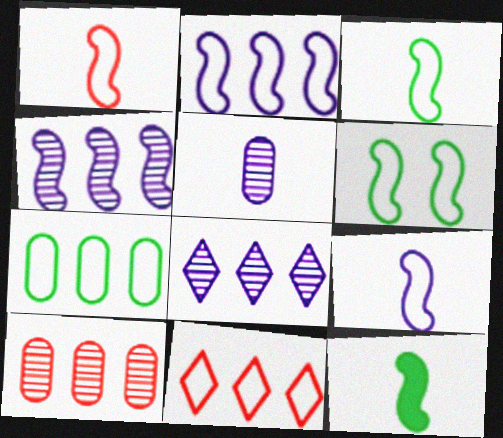[[1, 2, 6], 
[1, 3, 9], 
[2, 7, 11]]